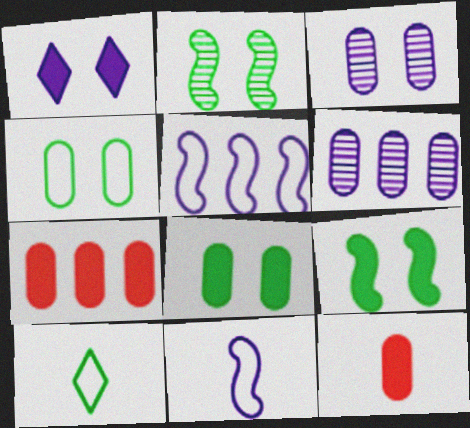[[1, 6, 11], 
[4, 6, 12]]